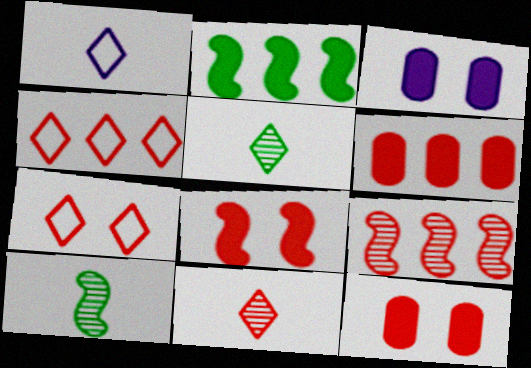[[3, 4, 10], 
[4, 6, 9]]